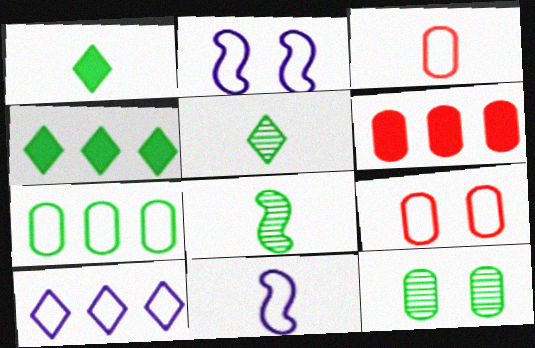[[2, 5, 6]]